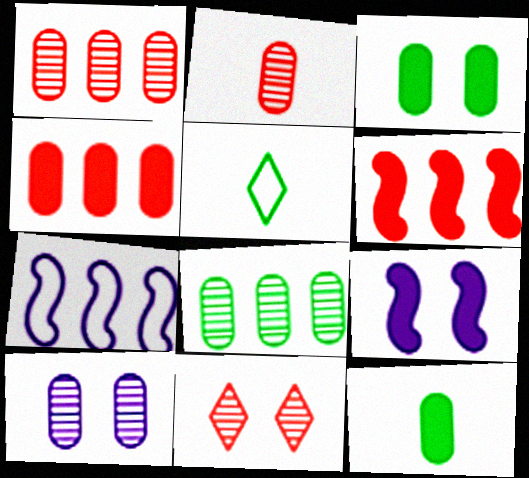[[1, 5, 9], 
[2, 8, 10], 
[5, 6, 10], 
[7, 11, 12]]